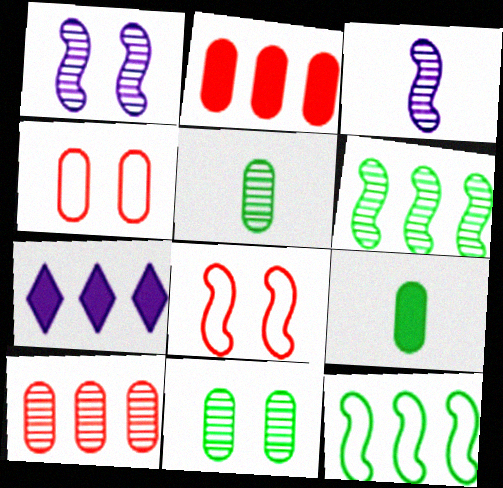[[5, 7, 8], 
[7, 10, 12]]